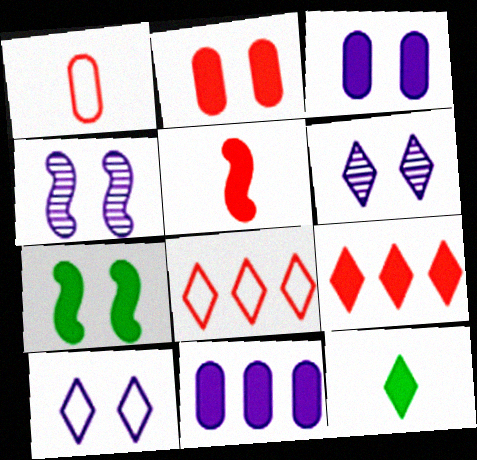[[2, 5, 9], 
[3, 4, 10], 
[6, 8, 12]]